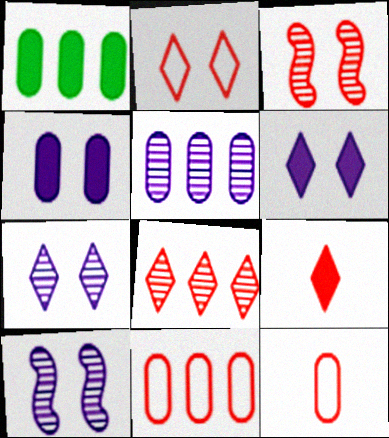[[1, 5, 11], 
[2, 8, 9], 
[3, 9, 11]]